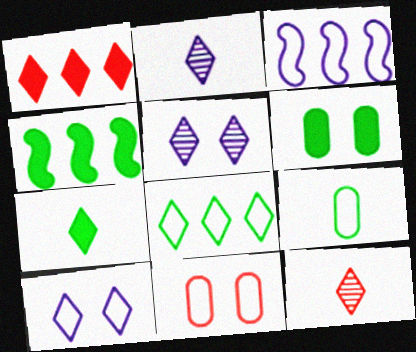[[2, 4, 11], 
[3, 6, 12], 
[4, 6, 7]]